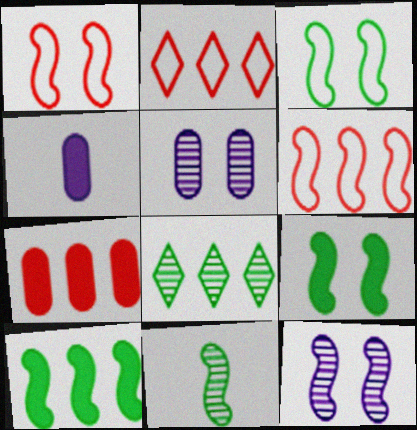[[1, 4, 8], 
[1, 9, 12], 
[3, 10, 11]]